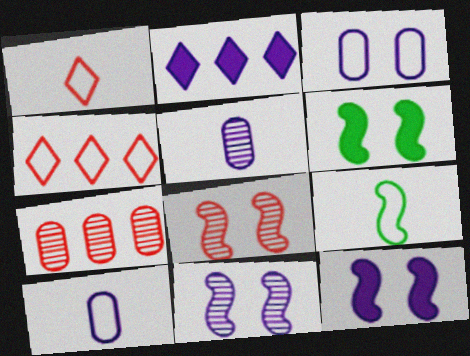[[1, 9, 10], 
[2, 10, 11], 
[3, 4, 9], 
[4, 5, 6]]